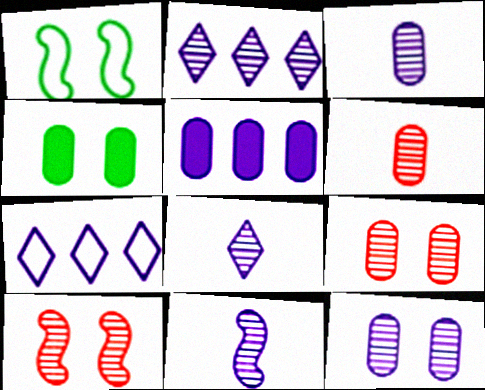[[2, 11, 12], 
[3, 8, 11]]